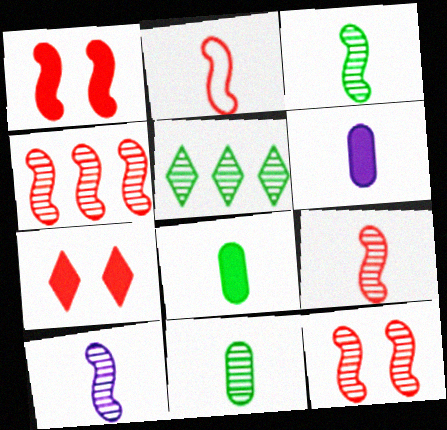[[1, 2, 4], 
[3, 9, 10], 
[4, 9, 12]]